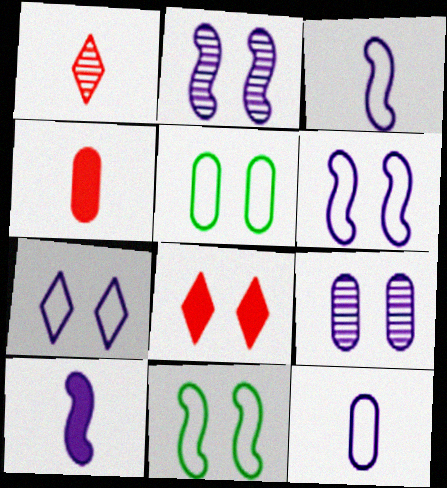[[2, 5, 8], 
[8, 9, 11]]